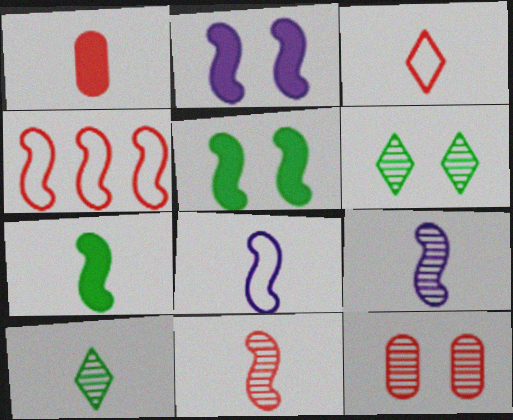[[1, 3, 11], 
[1, 8, 10], 
[4, 5, 9], 
[7, 8, 11]]